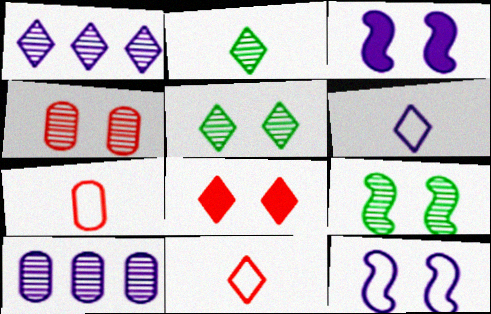[[3, 6, 10]]